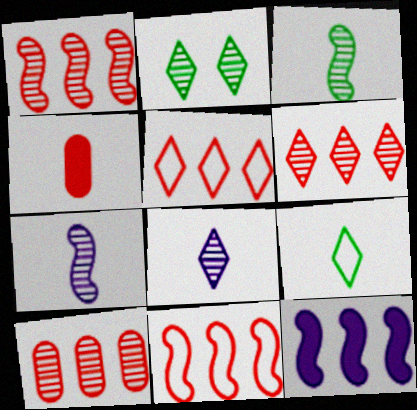[[1, 6, 10], 
[2, 6, 8], 
[2, 7, 10], 
[4, 7, 9]]